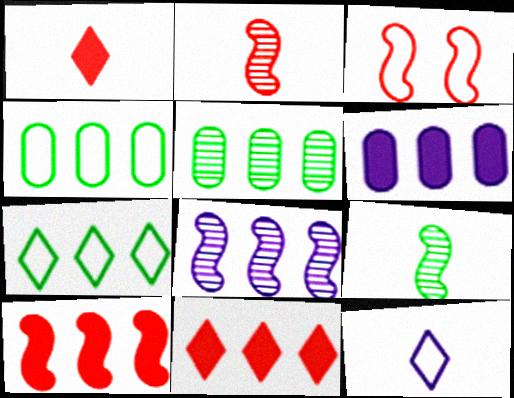[[2, 3, 10], 
[3, 4, 12], 
[4, 8, 11]]